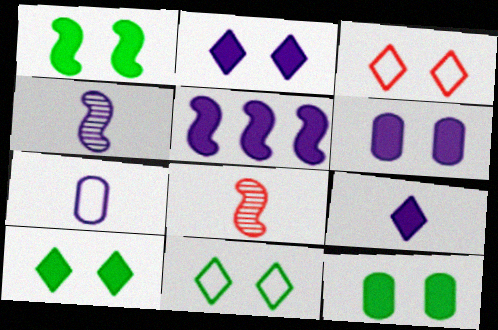[[1, 10, 12], 
[4, 7, 9], 
[5, 6, 9]]